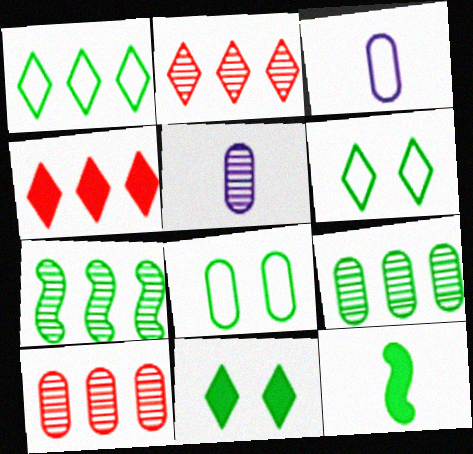[[6, 9, 12]]